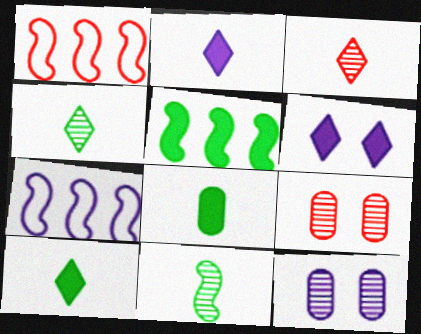[[1, 10, 12], 
[2, 7, 12], 
[7, 9, 10]]